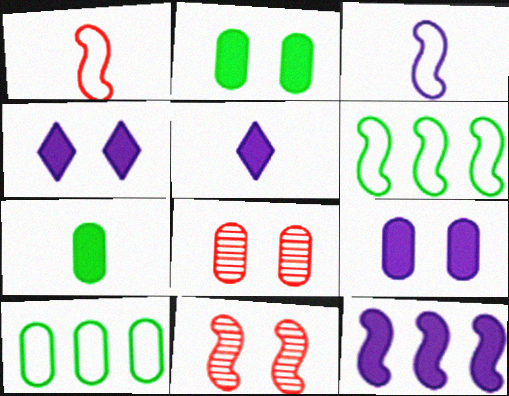[[5, 6, 8], 
[5, 9, 12], 
[5, 10, 11]]